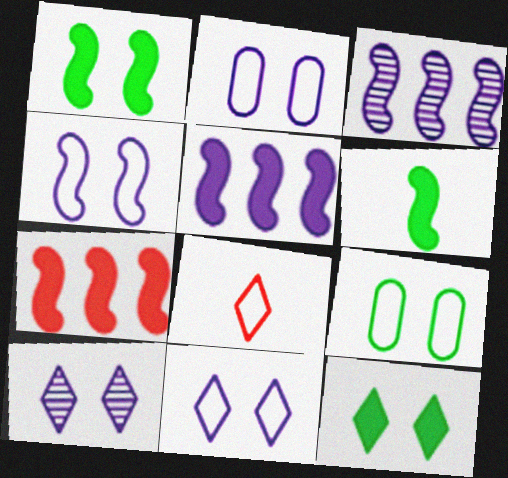[[2, 4, 11]]